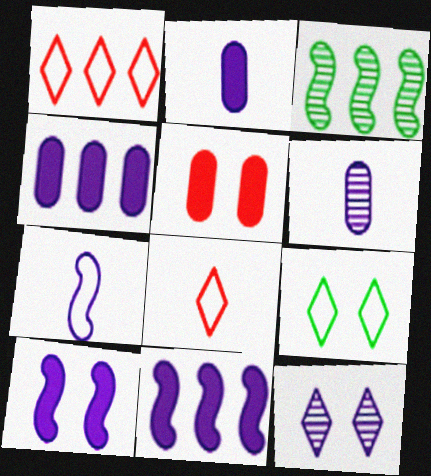[[1, 3, 4], 
[4, 7, 12]]